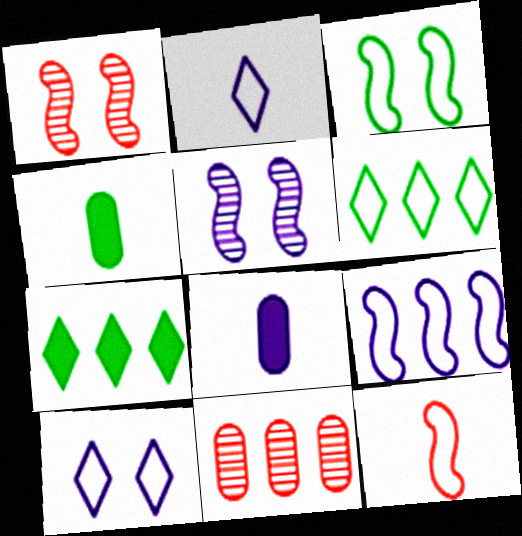[[1, 6, 8], 
[3, 9, 12], 
[7, 9, 11]]